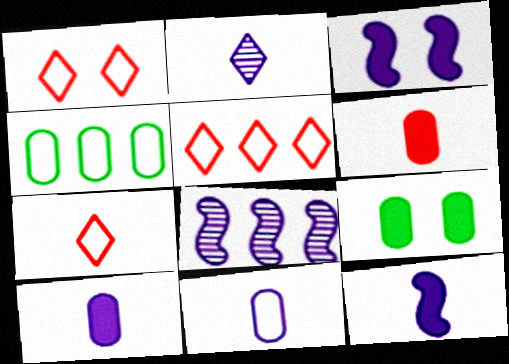[[1, 5, 7], 
[2, 11, 12], 
[7, 8, 9]]